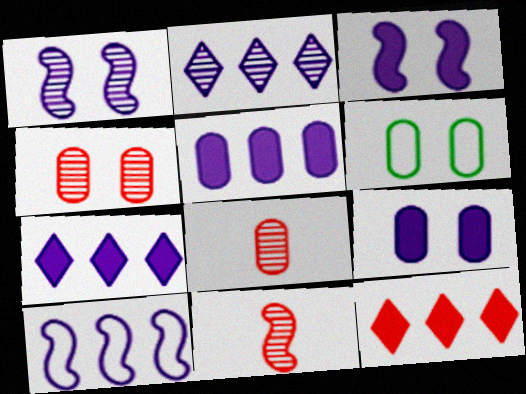[[2, 5, 10], 
[4, 6, 9], 
[5, 6, 8], 
[6, 7, 11]]